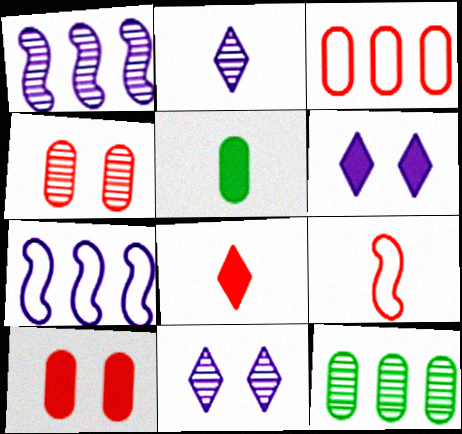[[2, 5, 9], 
[6, 9, 12]]